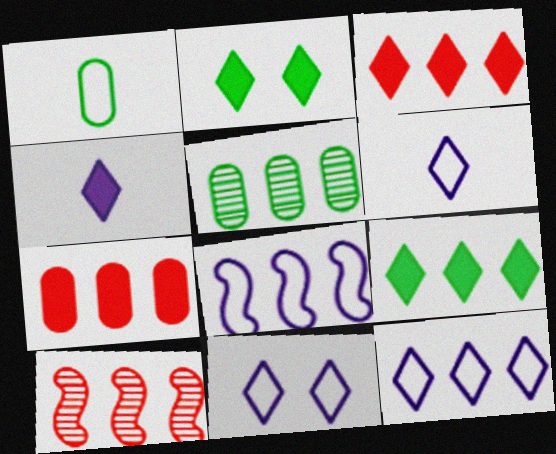[[2, 3, 4], 
[3, 5, 8], 
[6, 11, 12]]